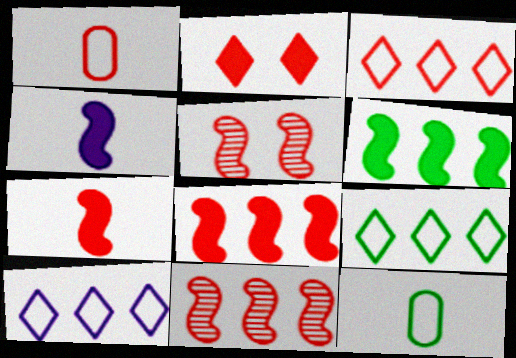[[1, 2, 11], 
[3, 9, 10]]